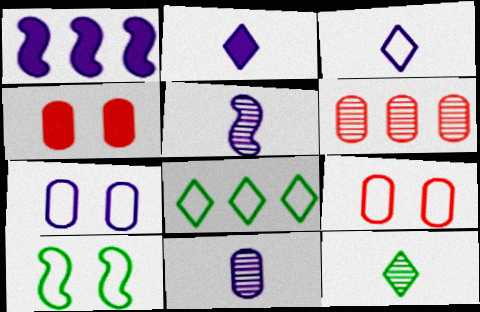[[1, 6, 8], 
[1, 9, 12], 
[2, 6, 10], 
[4, 5, 8]]